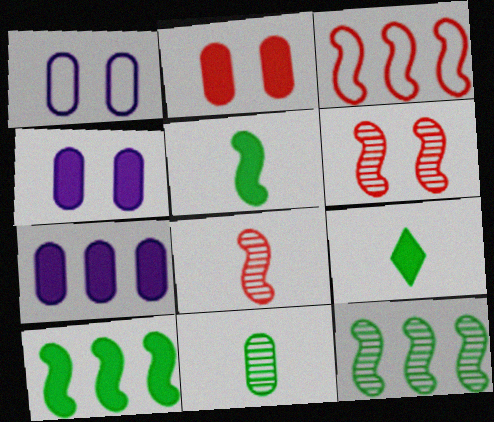[]